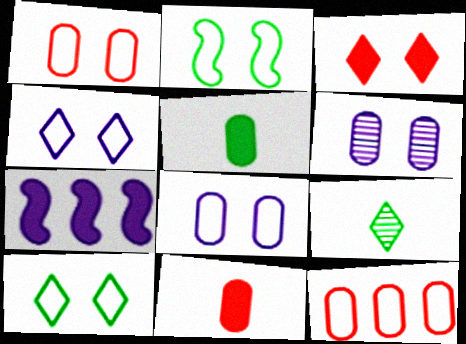[[1, 2, 4], 
[1, 7, 9], 
[2, 3, 6], 
[3, 5, 7], 
[5, 6, 12]]